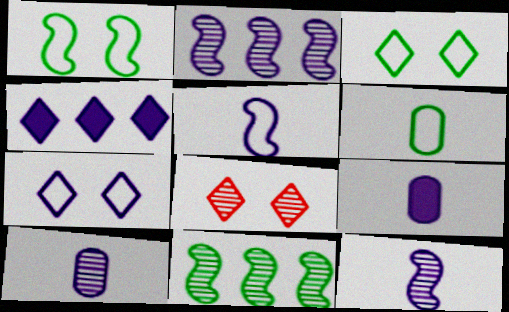[[2, 7, 9], 
[8, 10, 11]]